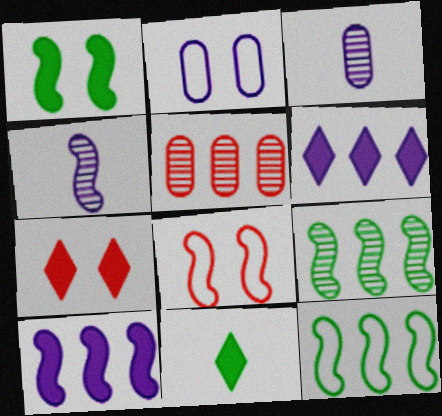[[2, 4, 6], 
[3, 7, 12], 
[5, 6, 12], 
[6, 7, 11]]